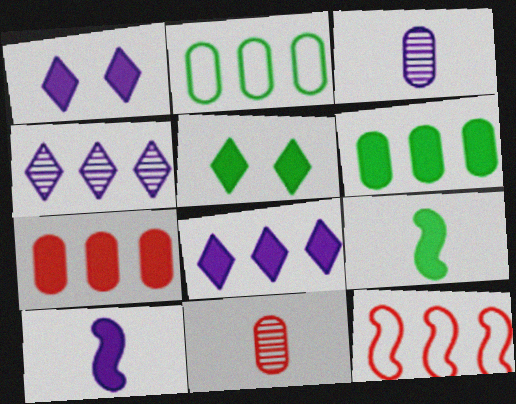[[1, 7, 9], 
[3, 5, 12], 
[4, 6, 12], 
[5, 6, 9], 
[5, 7, 10]]